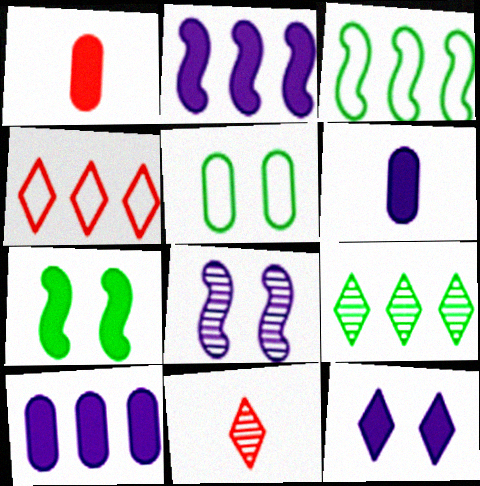[[2, 5, 11], 
[2, 6, 12]]